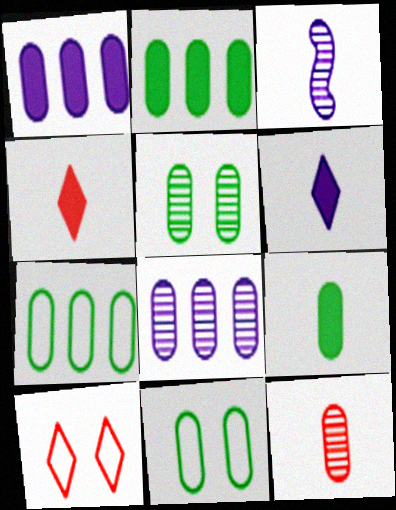[[1, 11, 12], 
[2, 3, 10], 
[5, 7, 9], 
[5, 8, 12]]